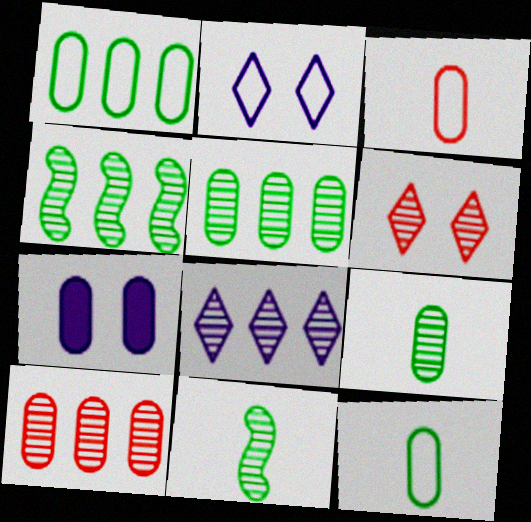[[3, 5, 7], 
[4, 8, 10], 
[7, 10, 12]]